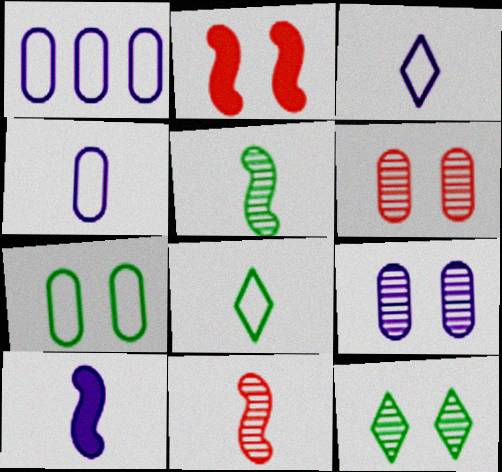[]